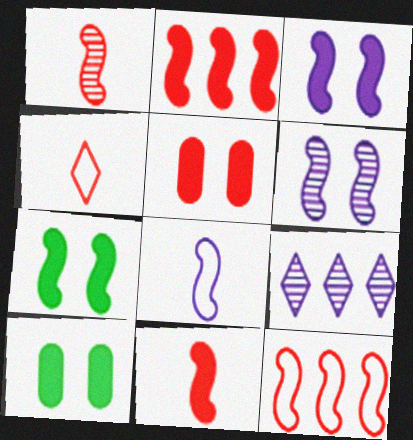[]